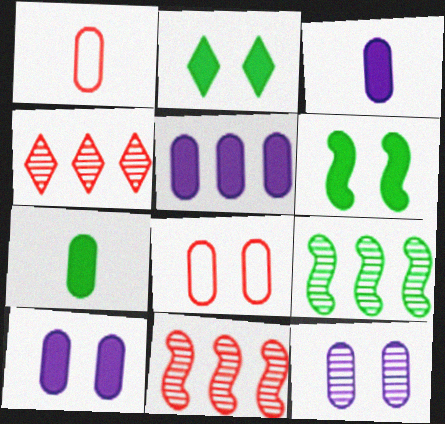[[3, 5, 10]]